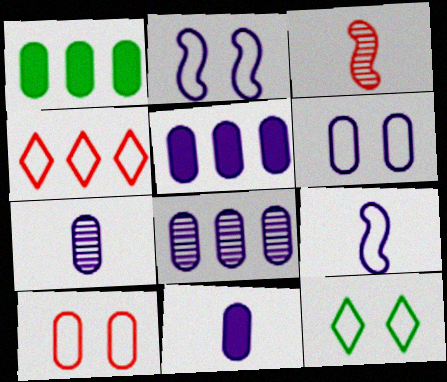[[1, 7, 10], 
[2, 10, 12], 
[3, 5, 12], 
[5, 6, 7], 
[6, 8, 11]]